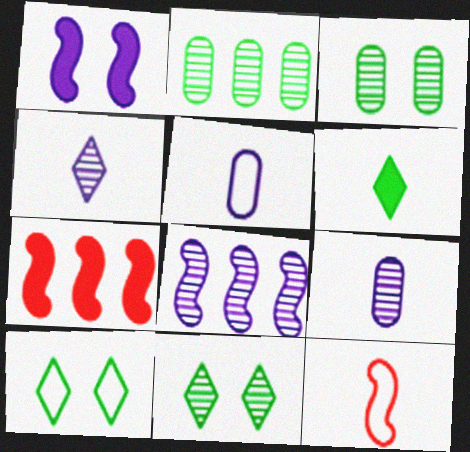[[5, 7, 11], 
[6, 9, 12], 
[7, 9, 10]]